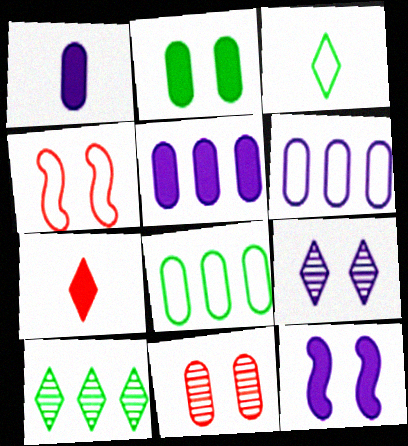[[1, 4, 10], 
[1, 8, 11], 
[2, 4, 9], 
[3, 4, 6]]